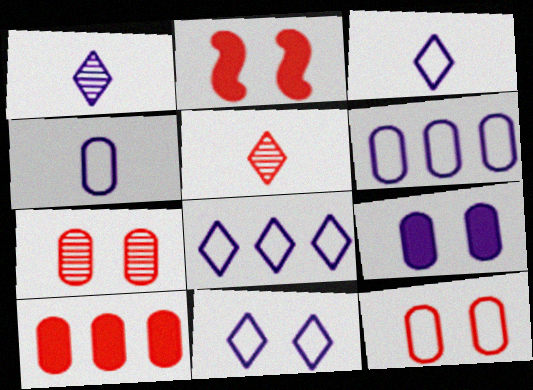[[3, 8, 11]]